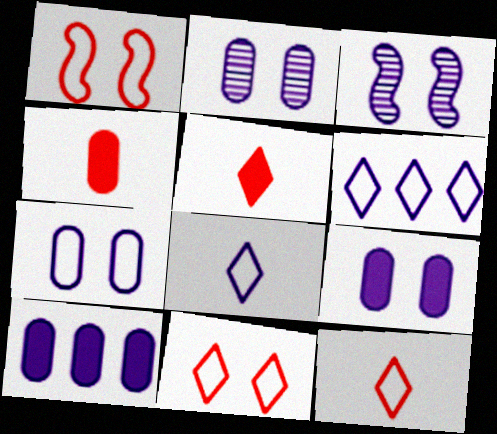[[2, 7, 9], 
[3, 8, 10]]